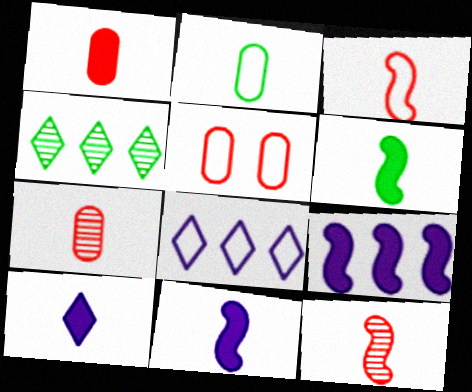[[1, 6, 10], 
[2, 10, 12], 
[4, 5, 11]]